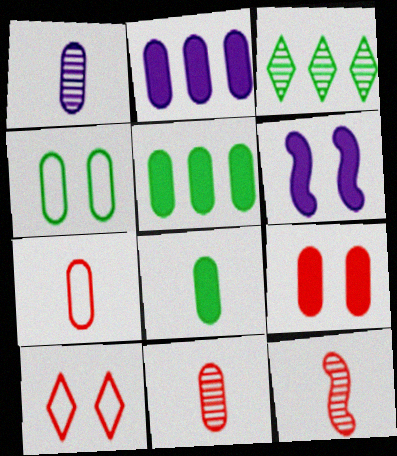[[1, 7, 8], 
[2, 4, 11], 
[2, 8, 9], 
[3, 6, 7]]